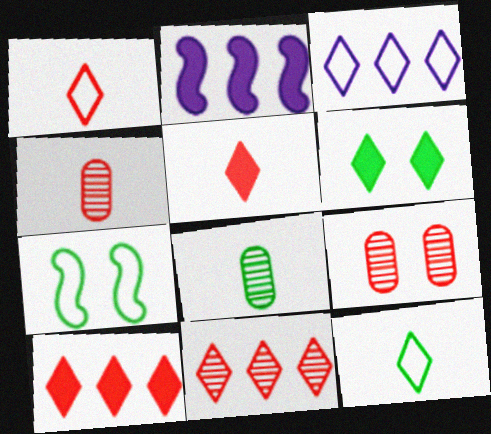[[2, 9, 12]]